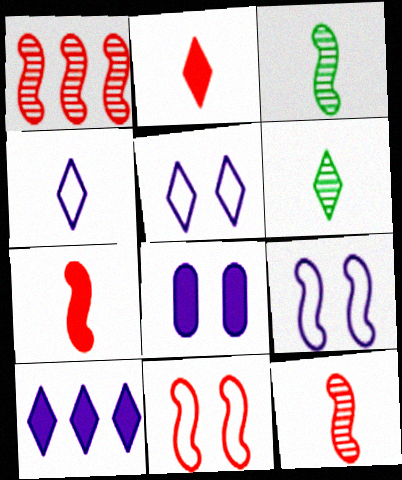[[1, 7, 11], 
[2, 4, 6]]